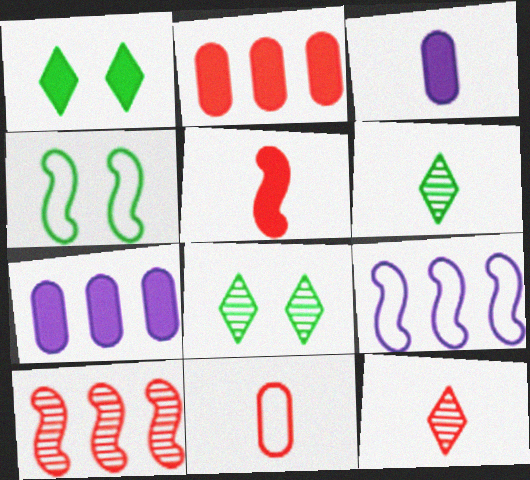[[1, 5, 7], 
[4, 7, 12], 
[5, 11, 12]]